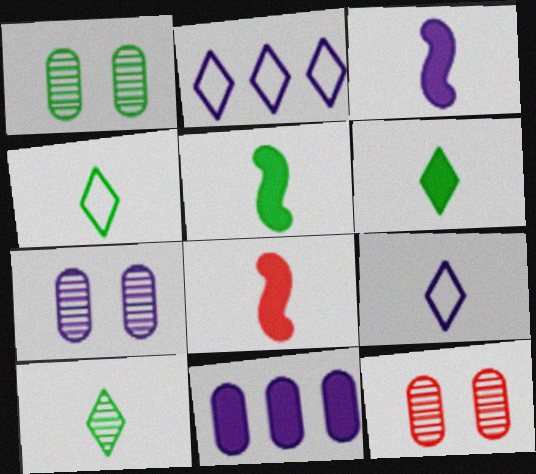[[1, 2, 8], 
[1, 7, 12], 
[2, 3, 7], 
[2, 5, 12], 
[3, 5, 8], 
[4, 6, 10]]